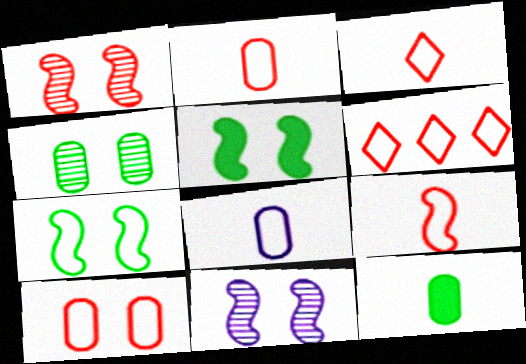[[2, 3, 9], 
[6, 7, 8], 
[6, 9, 10], 
[6, 11, 12]]